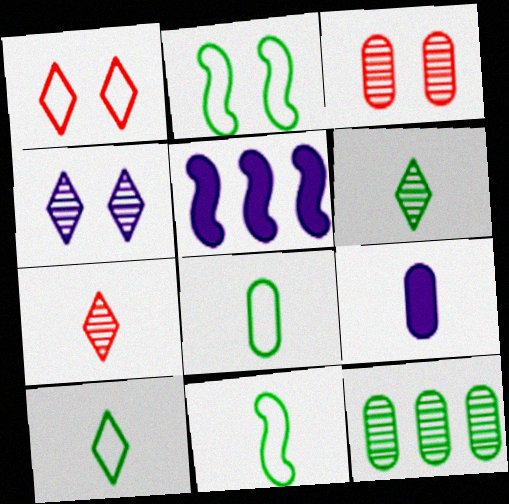[[3, 5, 10], 
[7, 9, 11], 
[8, 10, 11]]